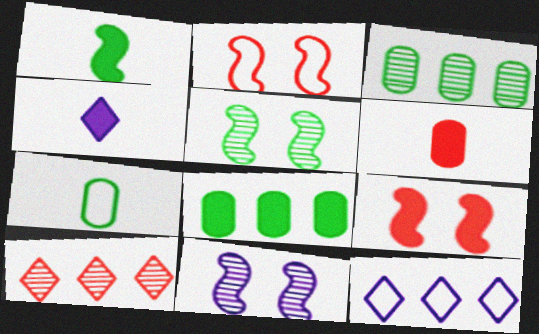[[1, 4, 6], 
[2, 3, 4], 
[2, 6, 10], 
[2, 7, 12], 
[4, 8, 9], 
[5, 6, 12]]